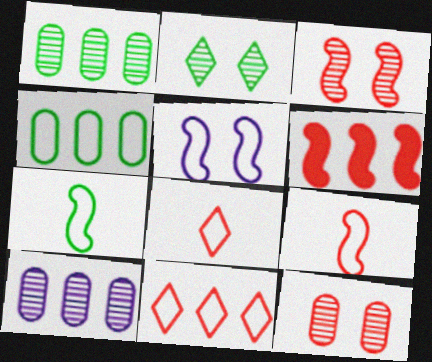[[3, 6, 9], 
[4, 5, 8], 
[6, 8, 12]]